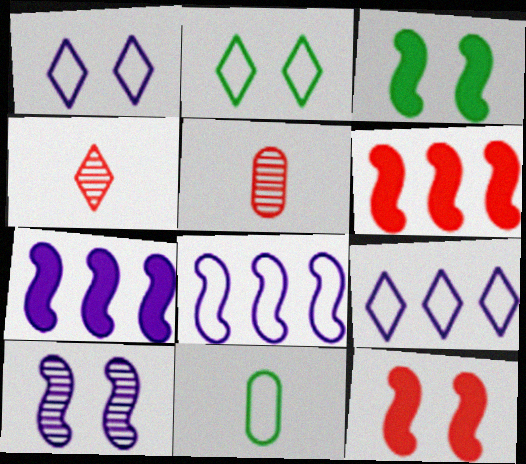[[2, 5, 7], 
[3, 5, 9]]